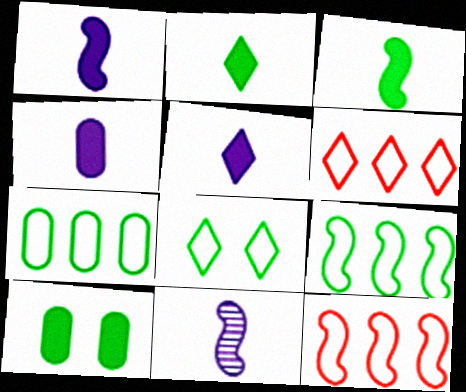[[1, 4, 5], 
[6, 10, 11]]